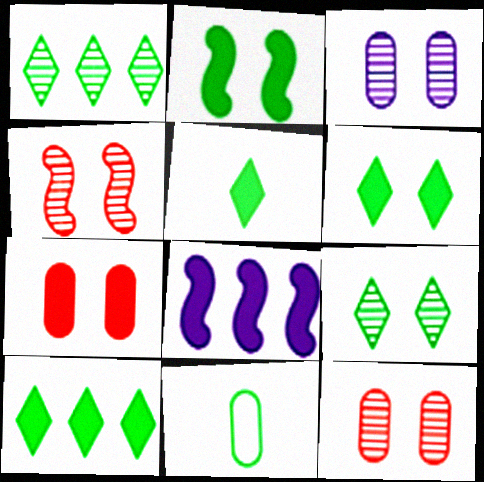[[1, 2, 11], 
[3, 4, 9], 
[5, 6, 10], 
[5, 7, 8]]